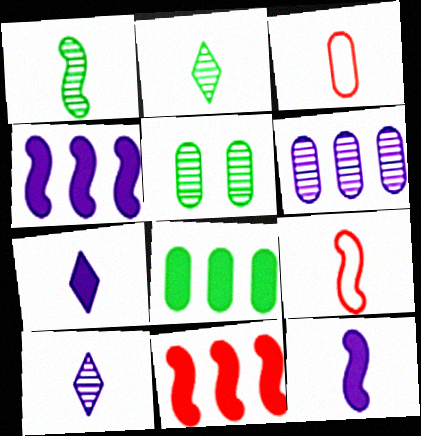[[1, 3, 7], 
[1, 9, 12], 
[2, 3, 12]]